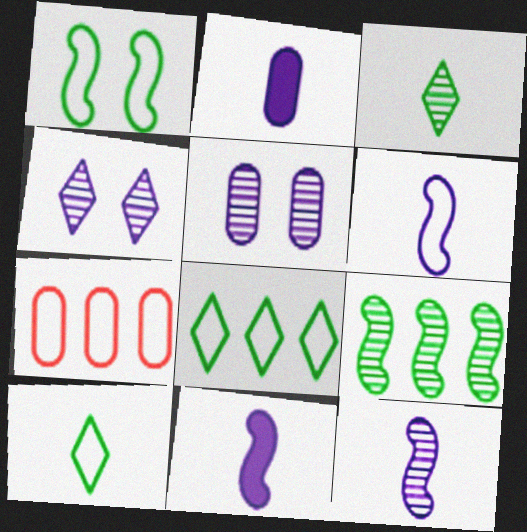[[6, 11, 12]]